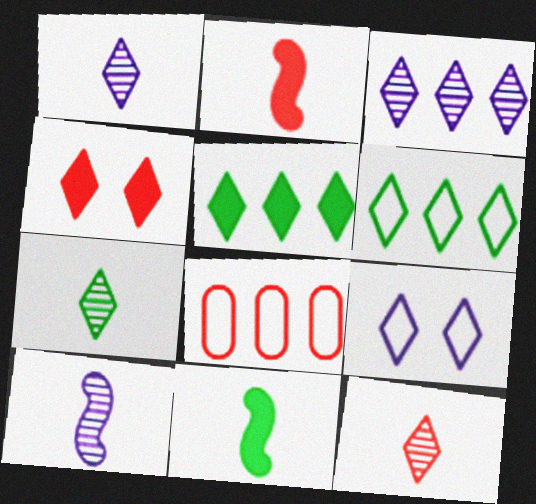[[1, 4, 6], 
[1, 7, 12], 
[5, 9, 12]]